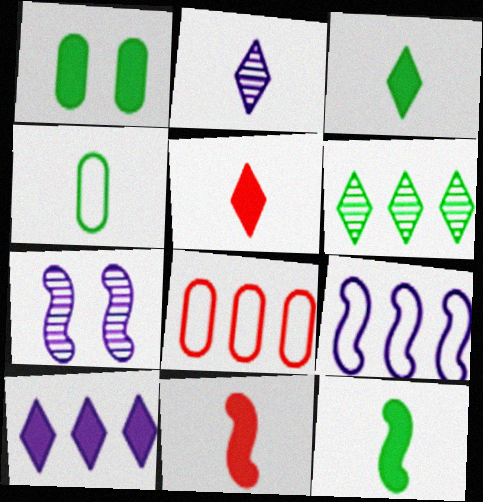[[1, 10, 11], 
[2, 4, 11], 
[3, 7, 8]]